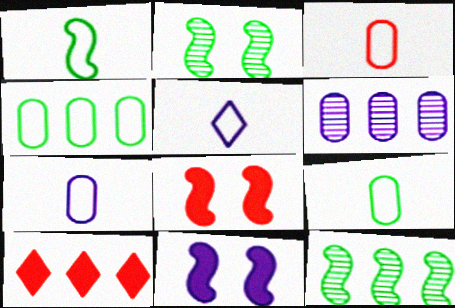[[1, 3, 5], 
[2, 7, 10], 
[3, 7, 9], 
[5, 6, 11]]